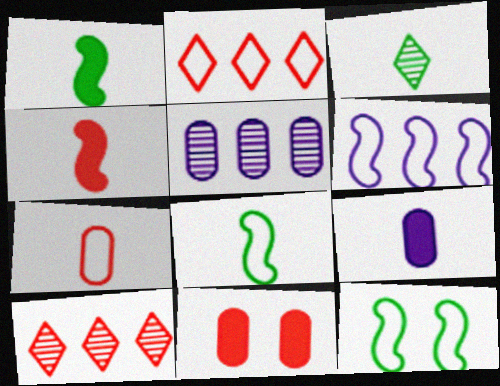[[3, 6, 11], 
[9, 10, 12]]